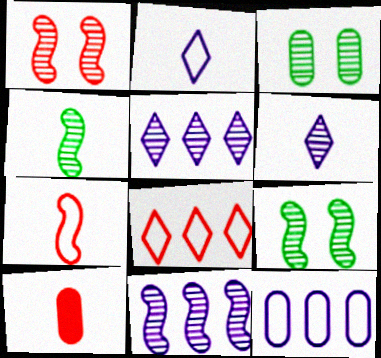[[1, 4, 11], 
[1, 8, 10], 
[2, 4, 10], 
[3, 10, 12]]